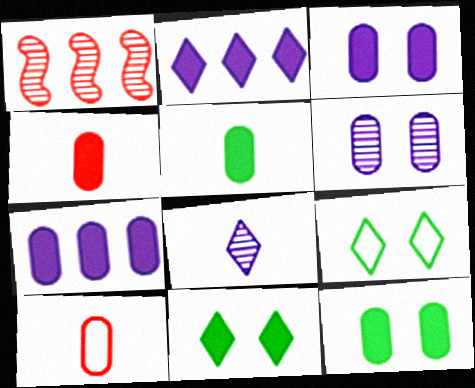[[4, 7, 12]]